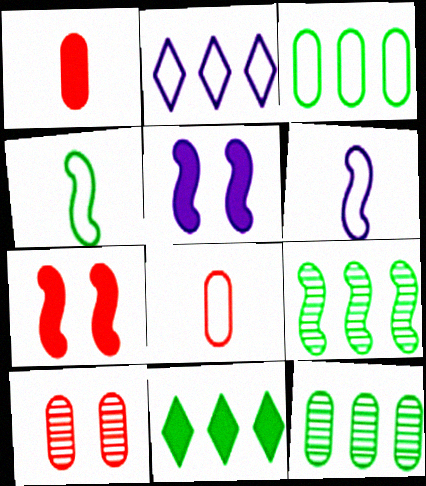[[1, 5, 11], 
[3, 9, 11], 
[6, 7, 9], 
[6, 10, 11]]